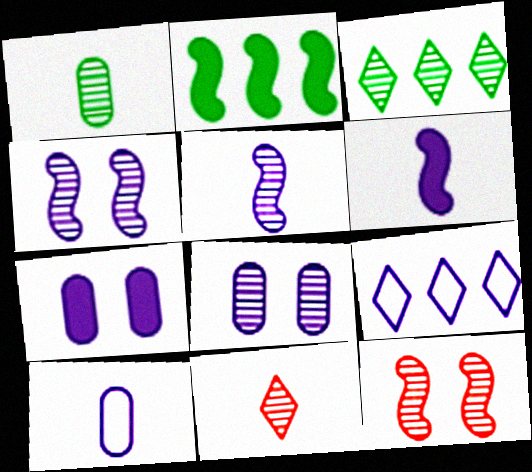[[1, 5, 11], 
[5, 7, 9], 
[6, 8, 9]]